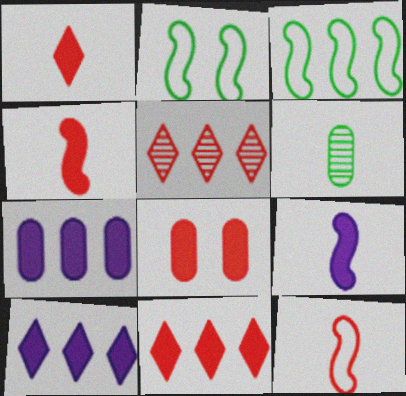[[3, 5, 7], 
[4, 8, 11], 
[5, 8, 12]]